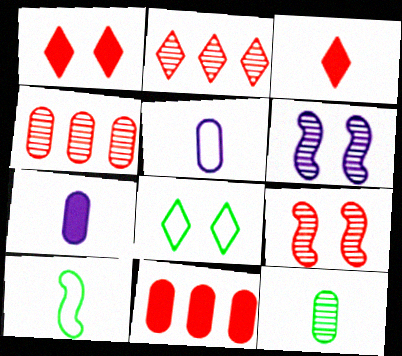[[2, 6, 12]]